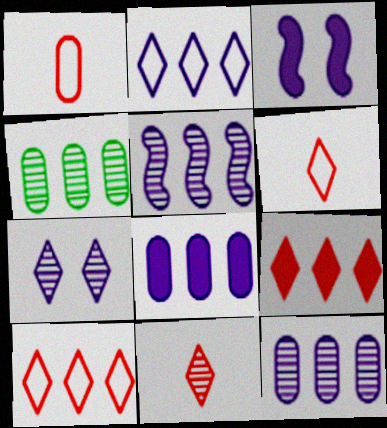[[2, 5, 8], 
[3, 4, 6]]